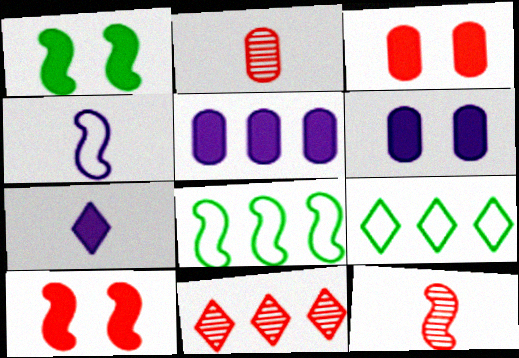[[5, 8, 11], 
[6, 9, 12]]